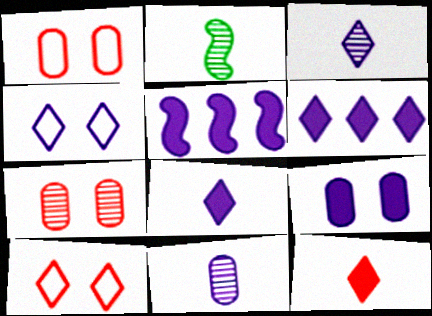[[1, 2, 6], 
[3, 4, 6], 
[4, 5, 11], 
[5, 8, 9]]